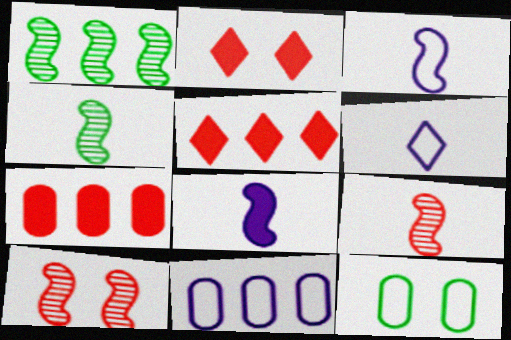[[1, 5, 11], 
[2, 4, 11]]